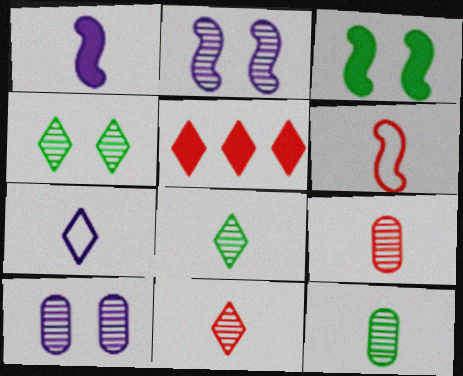[[4, 5, 7]]